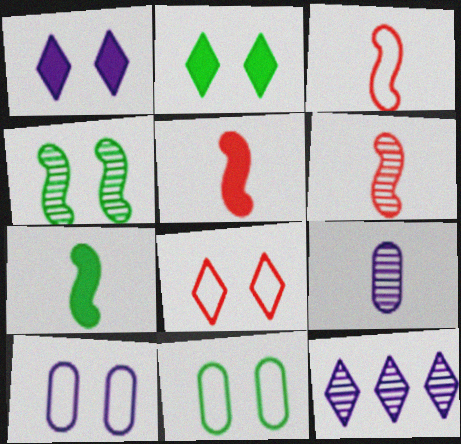[[2, 4, 11], 
[3, 5, 6], 
[5, 11, 12]]